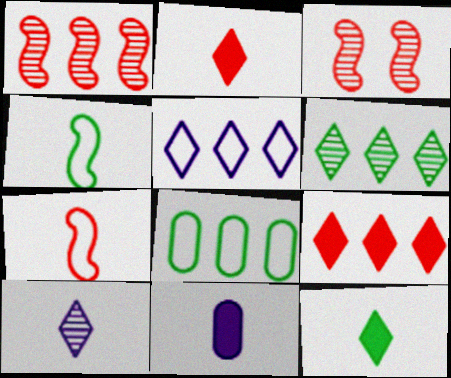[[5, 6, 9]]